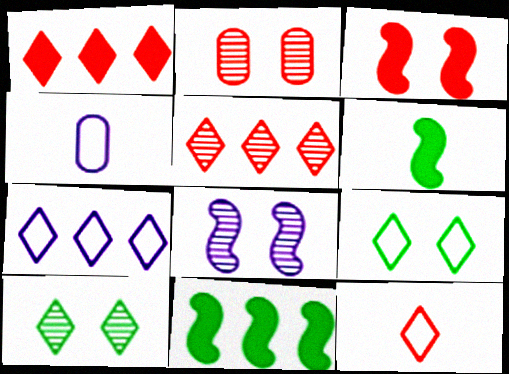[[2, 6, 7], 
[2, 8, 10], 
[7, 9, 12]]